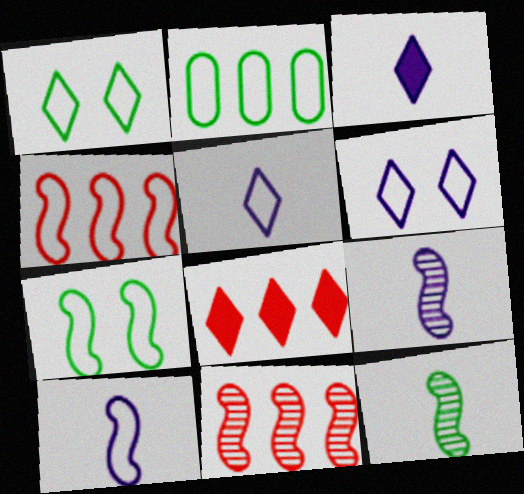[[4, 7, 10]]